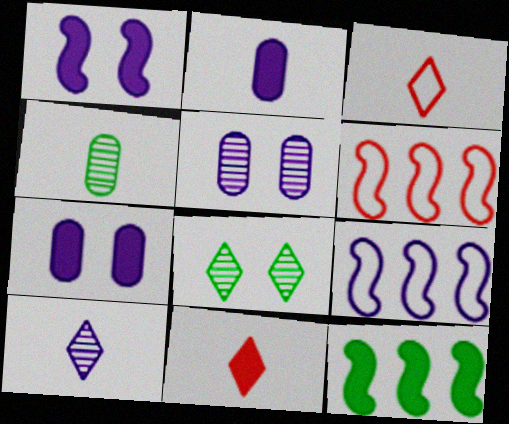[[2, 6, 8], 
[3, 5, 12], 
[7, 9, 10], 
[7, 11, 12]]